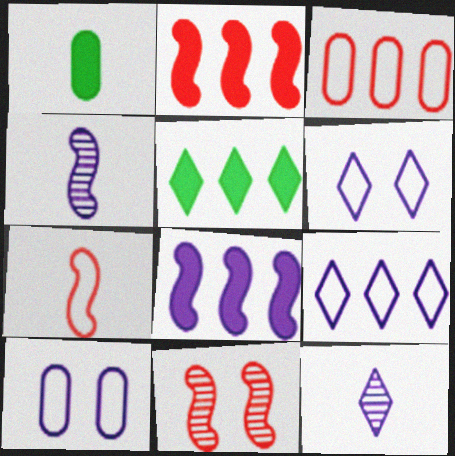[[1, 7, 12], 
[1, 9, 11], 
[2, 7, 11], 
[8, 10, 12]]